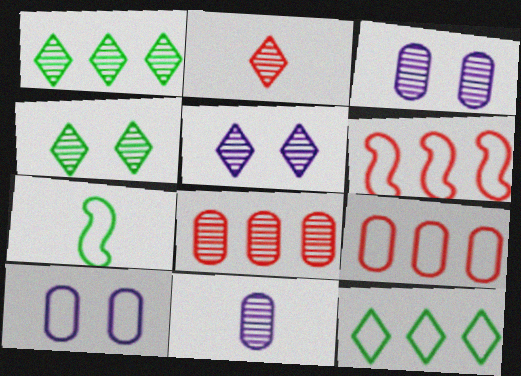[[1, 2, 5]]